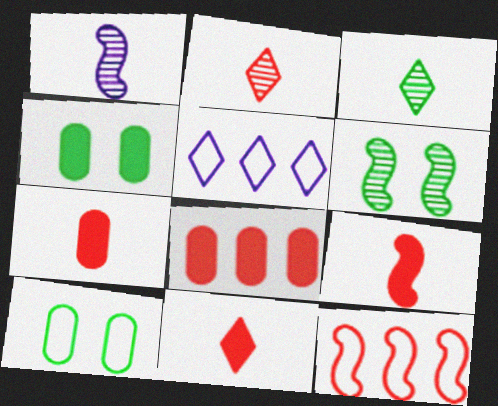[[5, 6, 7], 
[7, 9, 11]]